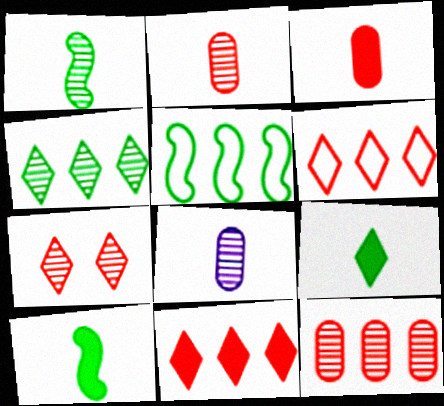[]